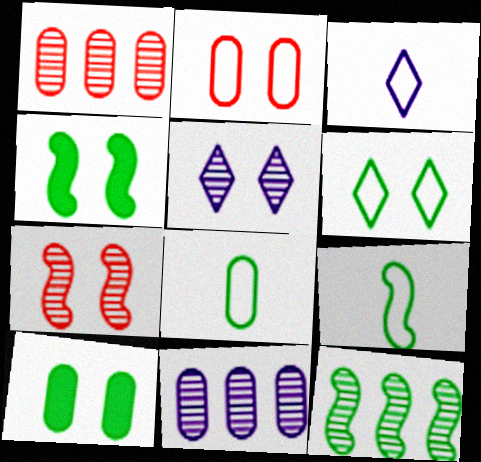[[1, 3, 4], 
[2, 4, 5], 
[4, 9, 12]]